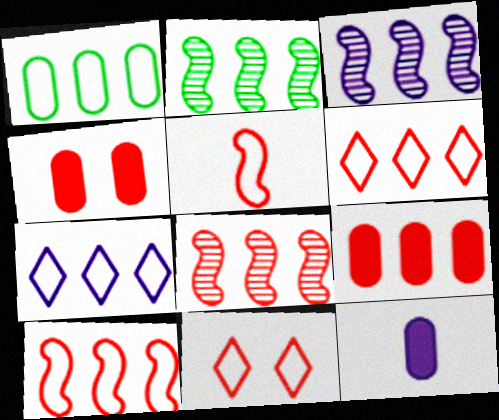[[1, 7, 10], 
[2, 3, 8], 
[2, 7, 9], 
[2, 11, 12], 
[6, 8, 9]]